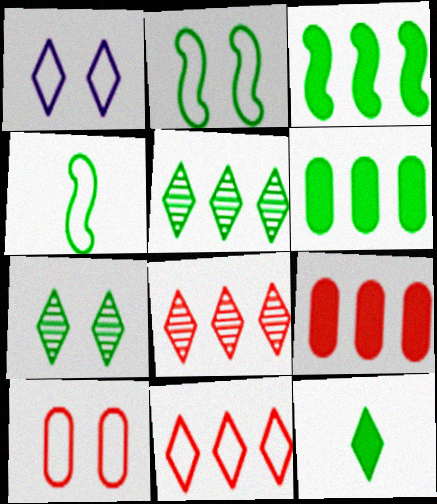[[1, 2, 10], 
[1, 8, 12], 
[4, 6, 7]]